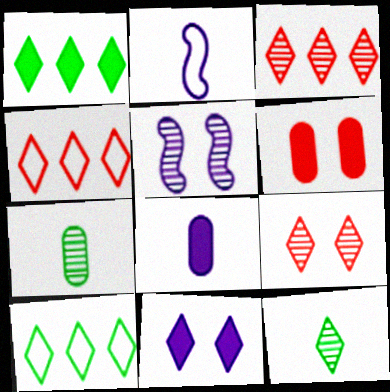[[3, 5, 7], 
[4, 11, 12]]